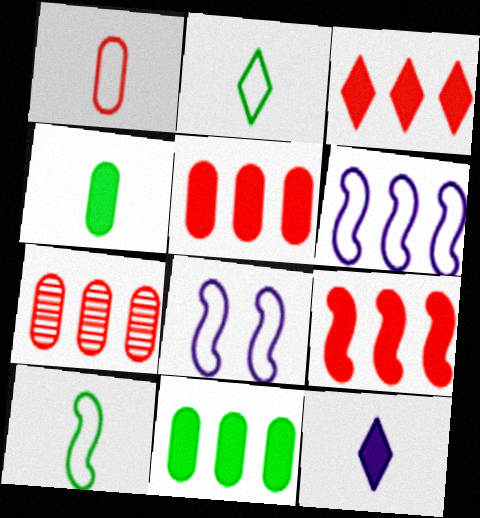[[3, 5, 9]]